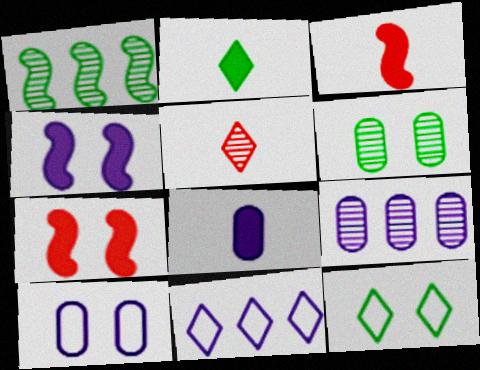[[2, 3, 8], 
[3, 6, 11], 
[3, 9, 12], 
[8, 9, 10]]